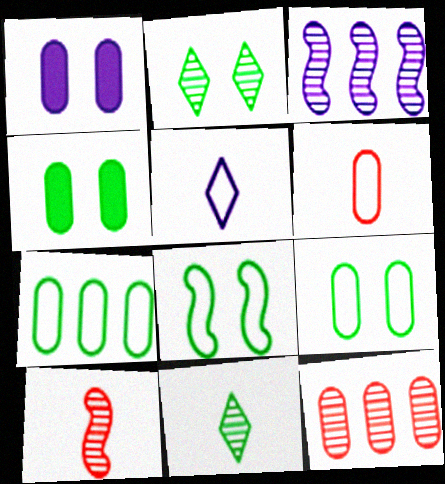[[1, 3, 5], 
[2, 4, 8]]